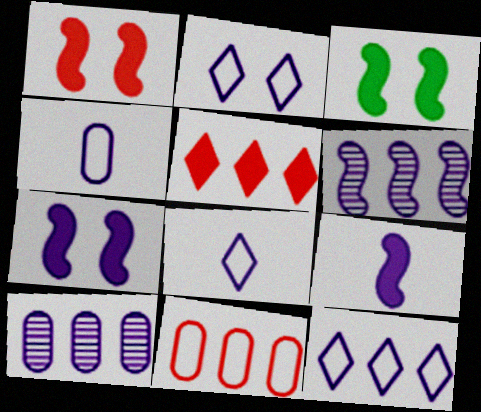[[1, 3, 7], 
[2, 8, 12], 
[2, 9, 10], 
[7, 8, 10]]